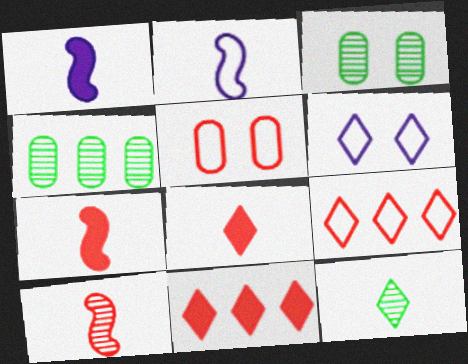[[1, 3, 9], 
[2, 3, 11], 
[4, 6, 7], 
[5, 10, 11], 
[6, 11, 12]]